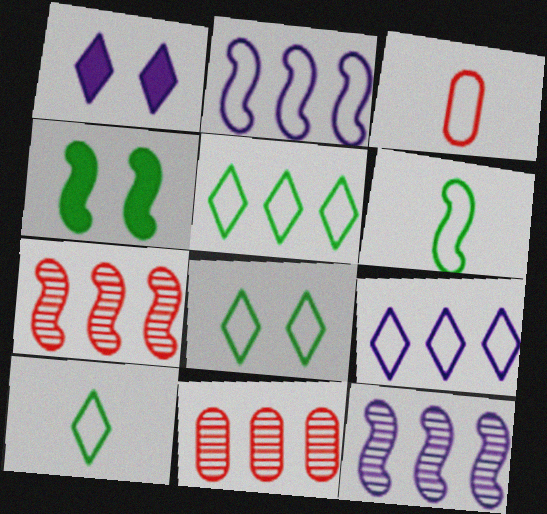[[1, 6, 11], 
[2, 3, 8], 
[5, 8, 10]]